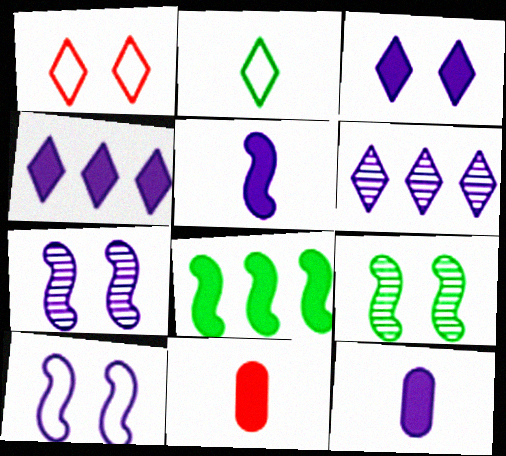[[3, 8, 11], 
[6, 10, 12]]